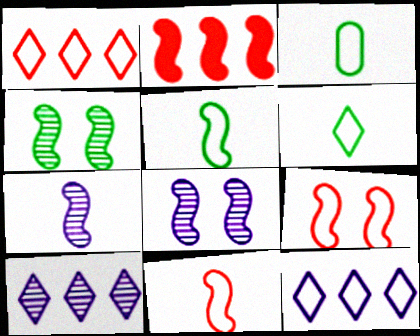[[2, 5, 8], 
[3, 5, 6], 
[3, 9, 12]]